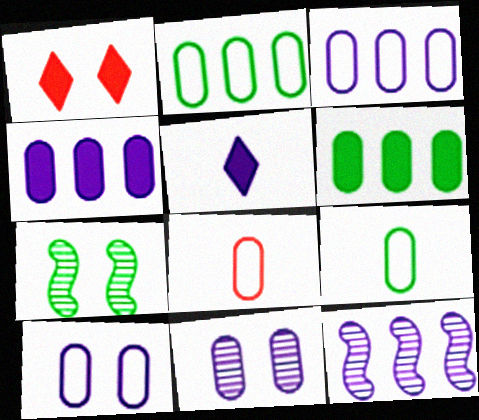[[1, 7, 10], 
[1, 9, 12], 
[2, 8, 10], 
[5, 10, 12], 
[6, 8, 11]]